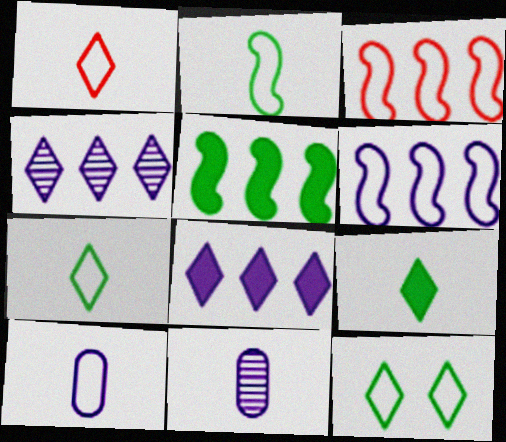[[1, 2, 10], 
[3, 10, 12]]